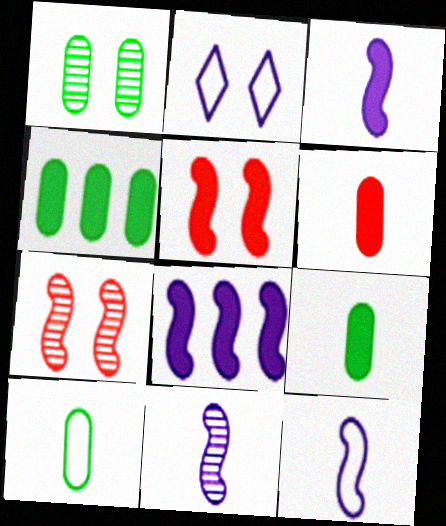[[1, 2, 5], 
[1, 4, 10], 
[3, 11, 12]]